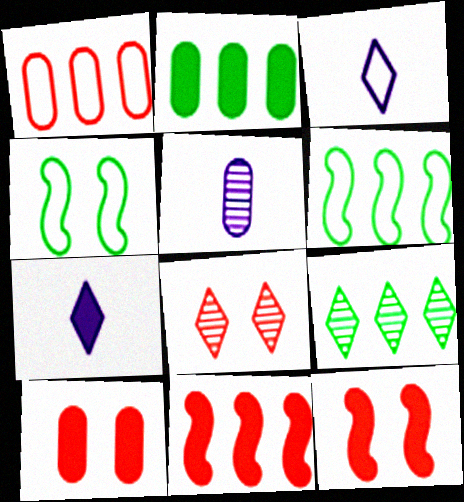[[1, 3, 4], 
[2, 6, 9], 
[2, 7, 12]]